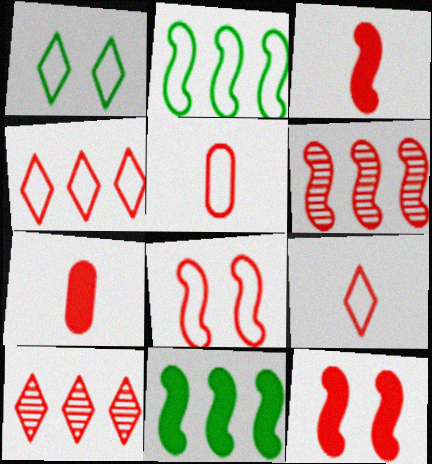[[3, 6, 8], 
[4, 5, 8], 
[5, 10, 12], 
[7, 8, 10]]